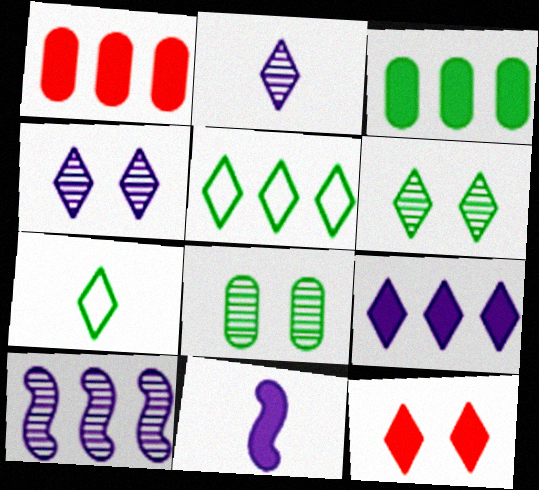[[1, 5, 10], 
[2, 5, 12], 
[3, 11, 12]]